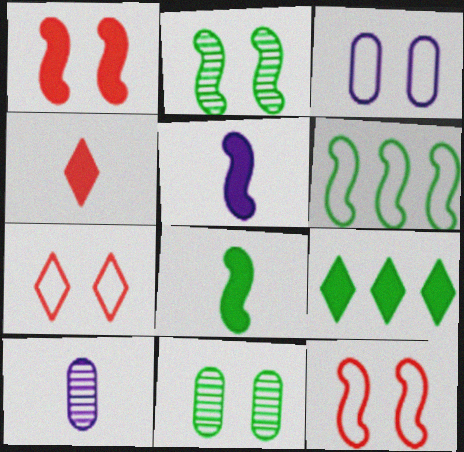[[2, 6, 8], 
[9, 10, 12]]